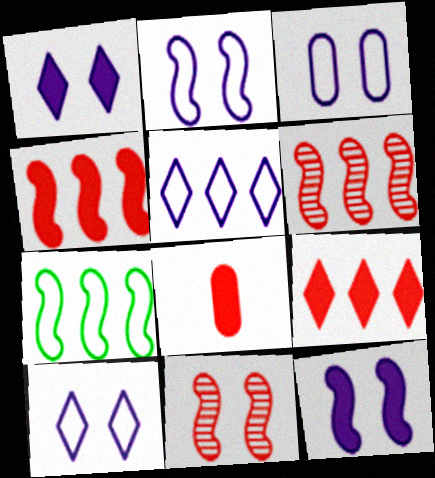[[2, 3, 10]]